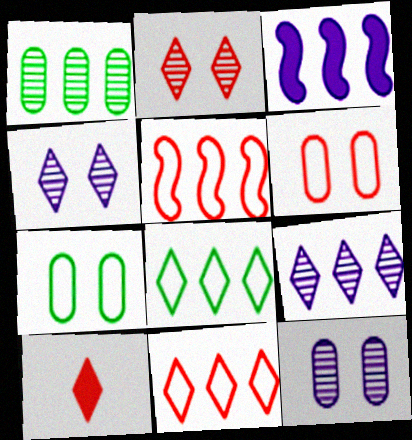[[1, 3, 11], 
[2, 10, 11], 
[4, 8, 10]]